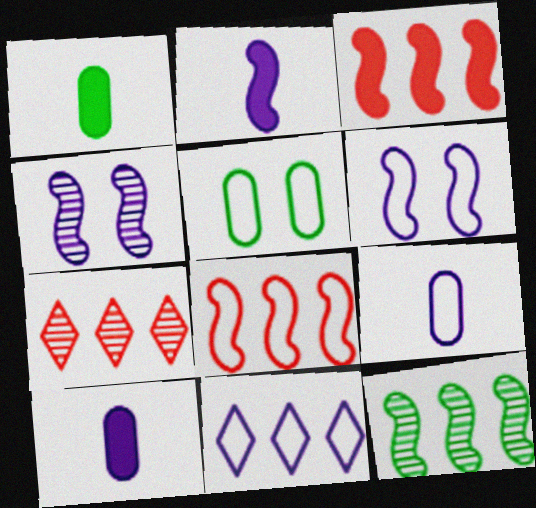[[1, 6, 7], 
[2, 5, 7], 
[4, 10, 11], 
[6, 9, 11]]